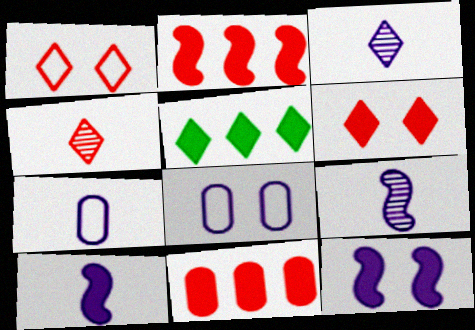[[1, 3, 5], 
[3, 7, 10]]